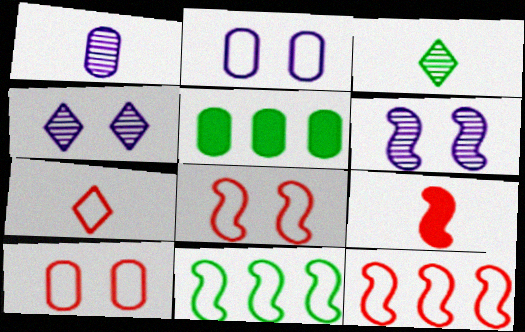[[1, 5, 10], 
[2, 7, 11], 
[5, 6, 7], 
[6, 9, 11], 
[7, 10, 12]]